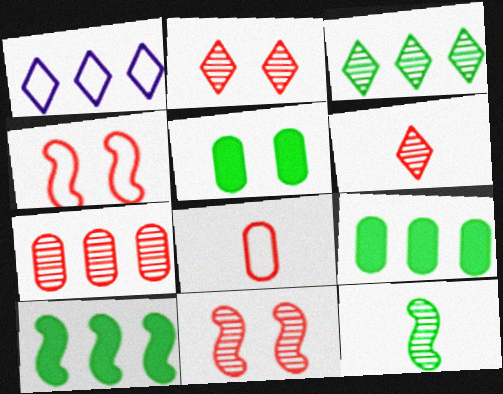[[1, 7, 10], 
[6, 7, 11]]